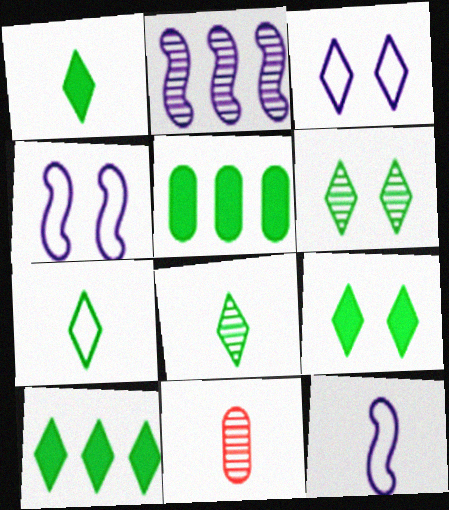[[1, 7, 8], 
[1, 9, 10], 
[1, 11, 12], 
[2, 6, 11], 
[4, 10, 11], 
[6, 7, 10]]